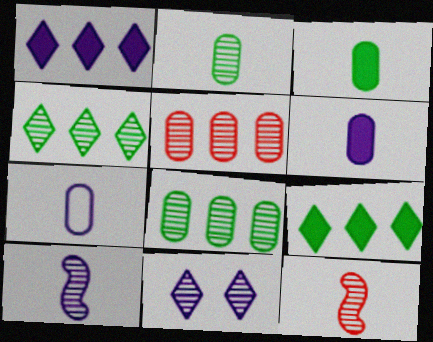[[8, 11, 12]]